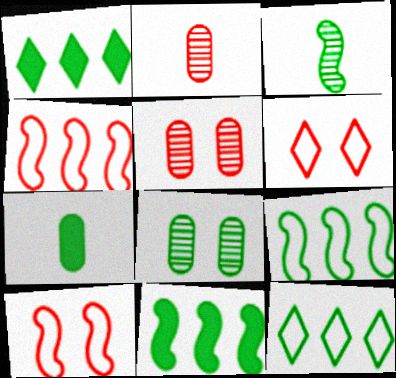[]